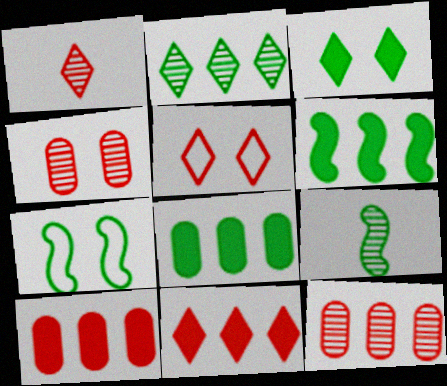[[1, 5, 11], 
[6, 7, 9]]